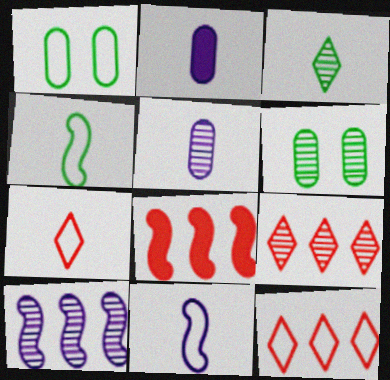[[1, 11, 12]]